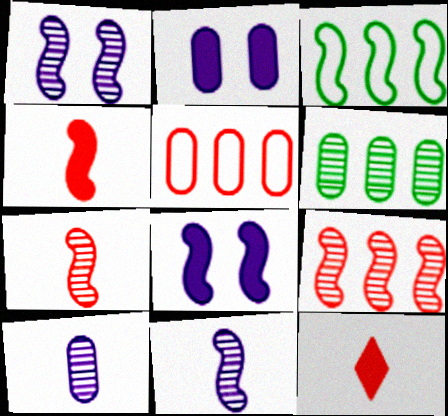[[1, 3, 4], 
[3, 7, 8]]